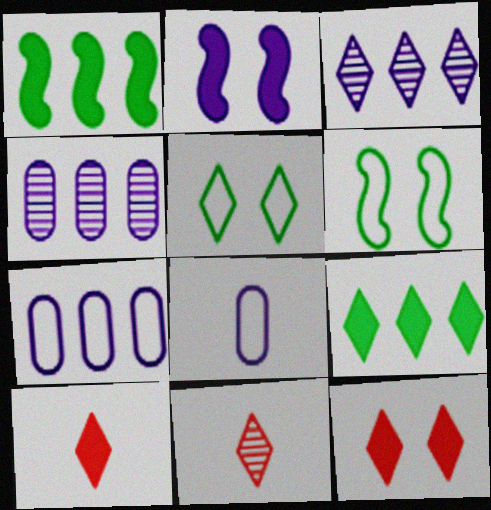[[2, 3, 8], 
[3, 5, 10], 
[4, 6, 10]]